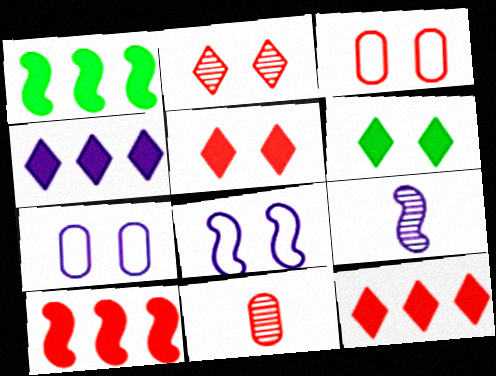[[4, 7, 9]]